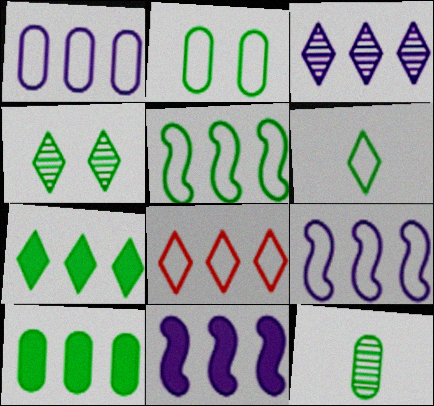[[1, 3, 11], 
[1, 5, 8], 
[2, 5, 6], 
[2, 10, 12], 
[3, 7, 8], 
[4, 6, 7]]